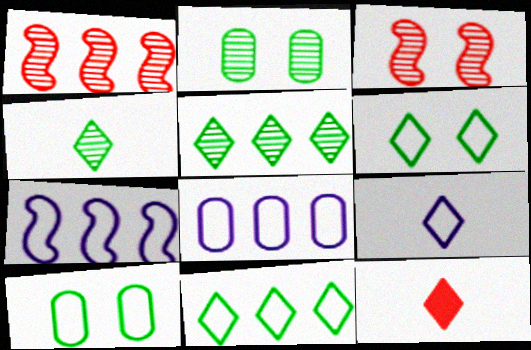[[2, 7, 12], 
[4, 9, 12]]